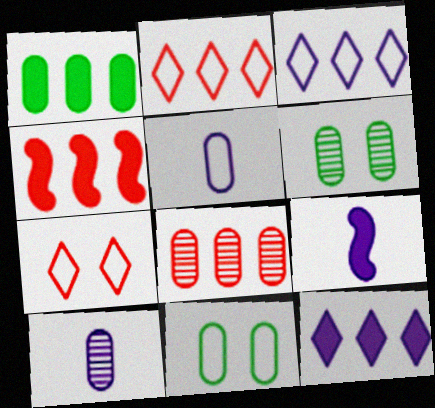[[1, 4, 12], 
[2, 4, 8], 
[2, 6, 9], 
[6, 8, 10]]